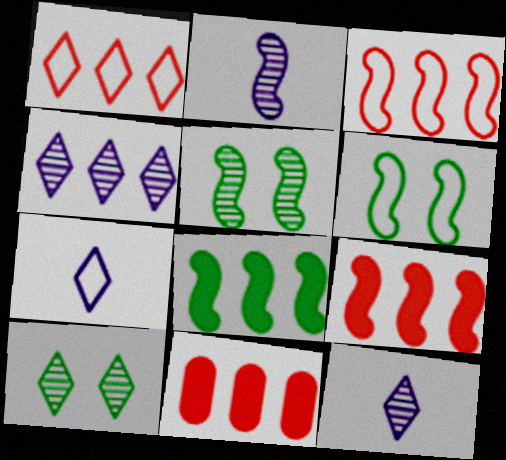[[2, 6, 9], 
[5, 7, 11], 
[6, 11, 12]]